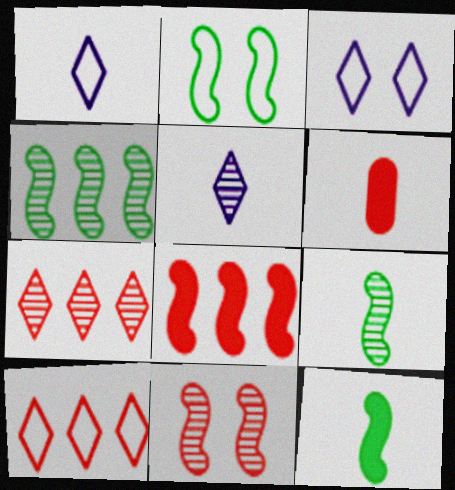[[1, 6, 9], 
[2, 4, 12], 
[3, 4, 6], 
[6, 10, 11]]